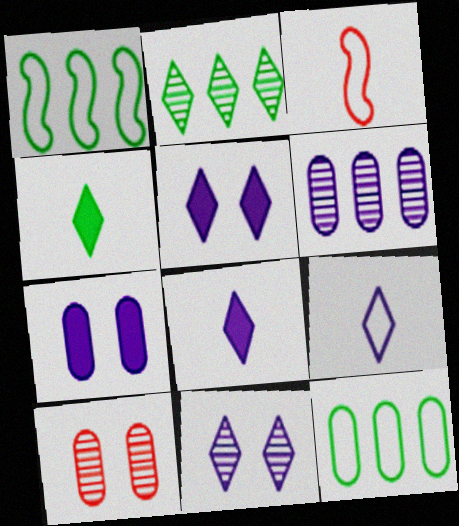[[1, 8, 10], 
[2, 3, 7]]